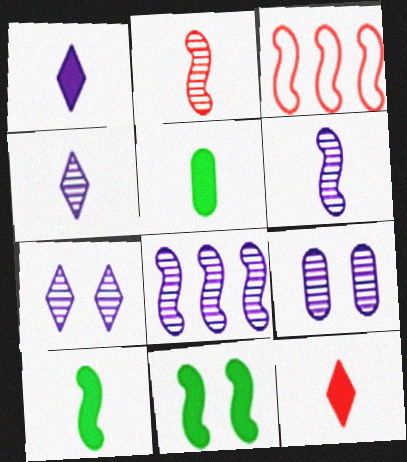[[3, 5, 7], 
[3, 6, 11], 
[4, 8, 9]]